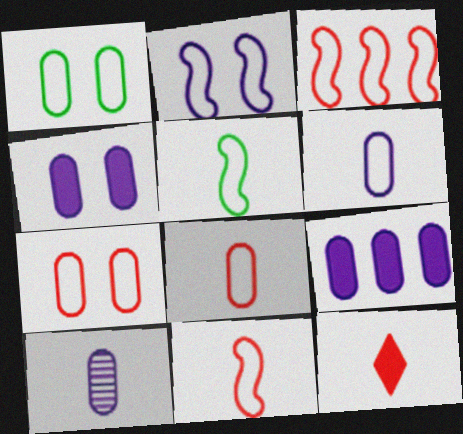[[2, 3, 5], 
[5, 10, 12]]